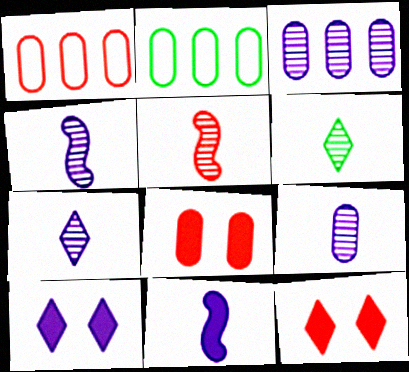[[1, 5, 12], 
[2, 4, 12], 
[2, 5, 10], 
[2, 8, 9], 
[4, 7, 9], 
[5, 6, 9]]